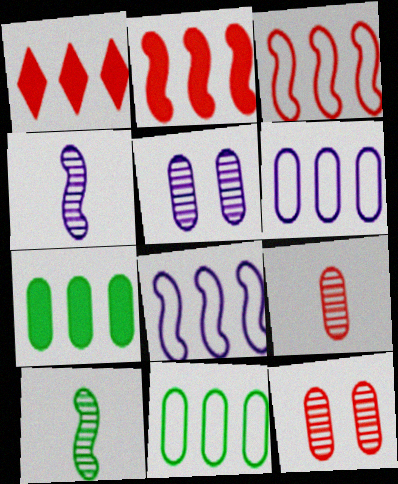[]